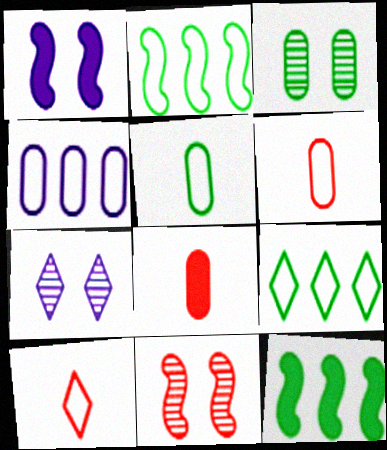[[2, 7, 8], 
[3, 4, 8], 
[3, 7, 11], 
[6, 7, 12]]